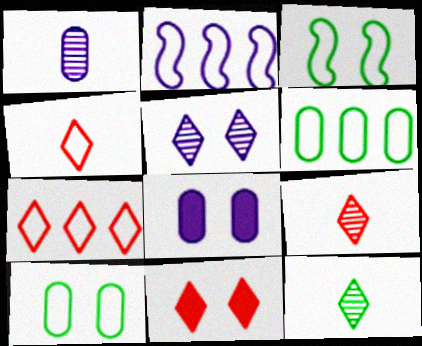[[2, 4, 10], 
[2, 6, 7], 
[7, 9, 11]]